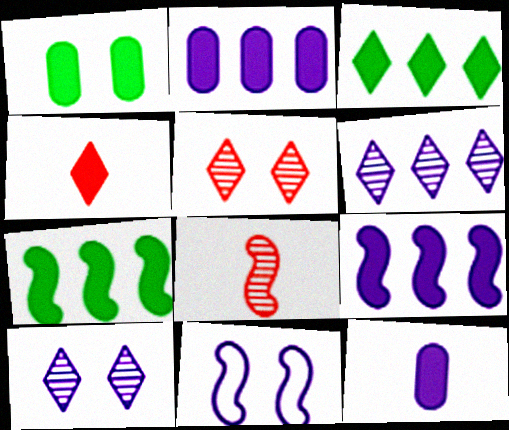[[1, 4, 9], 
[1, 5, 11], 
[6, 11, 12], 
[7, 8, 11]]